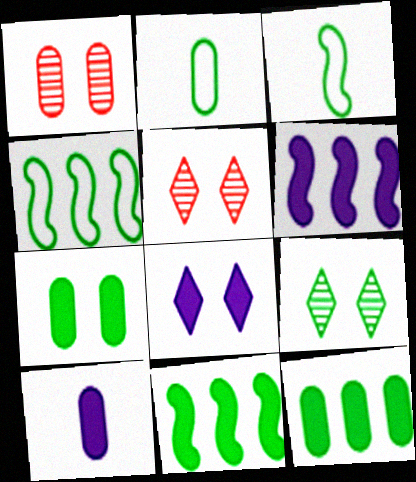[[2, 5, 6], 
[2, 9, 11], 
[3, 9, 12], 
[4, 5, 10], 
[6, 8, 10]]